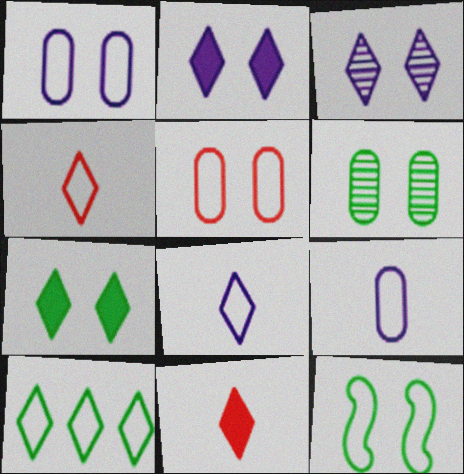[[3, 10, 11], 
[6, 7, 12]]